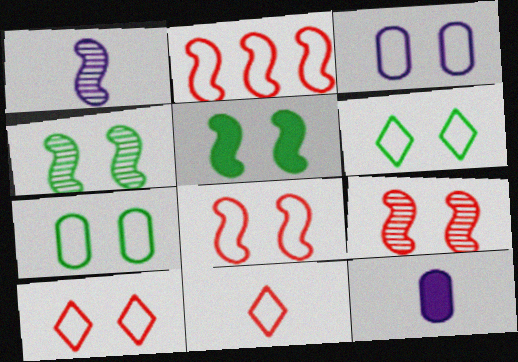[[1, 2, 5], 
[3, 6, 8]]